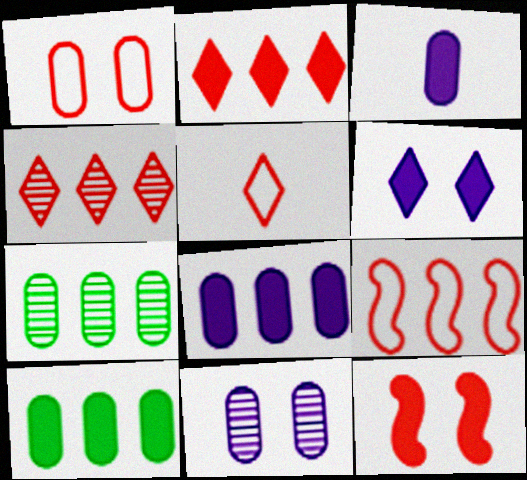[[1, 3, 7], 
[1, 5, 9]]